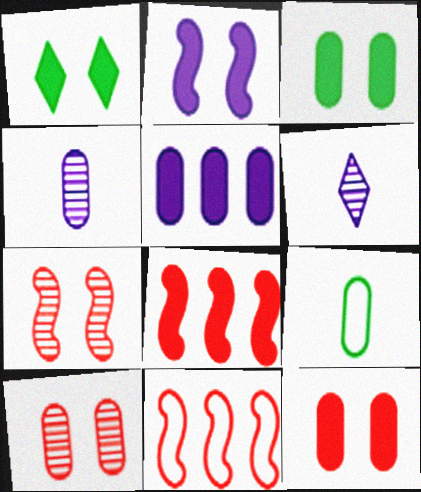[[1, 2, 12], 
[1, 4, 11], 
[3, 6, 11], 
[5, 9, 10]]